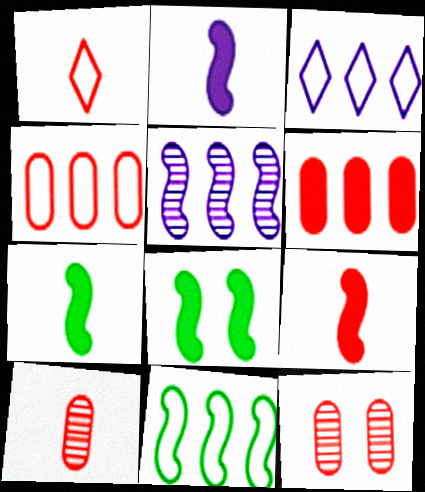[[1, 9, 10], 
[2, 7, 9], 
[3, 4, 11], 
[3, 7, 12], 
[3, 8, 10]]